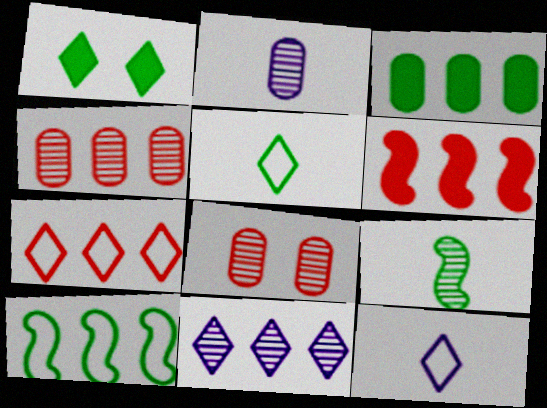[[4, 6, 7], 
[8, 9, 11]]